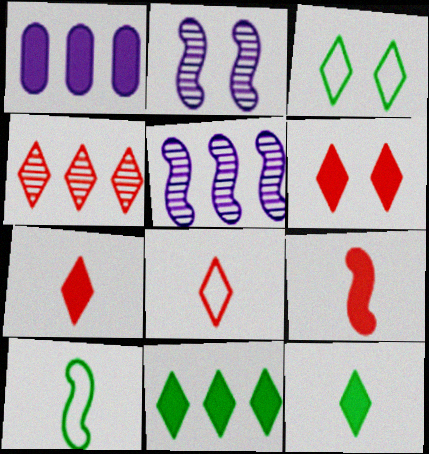[[4, 6, 8]]